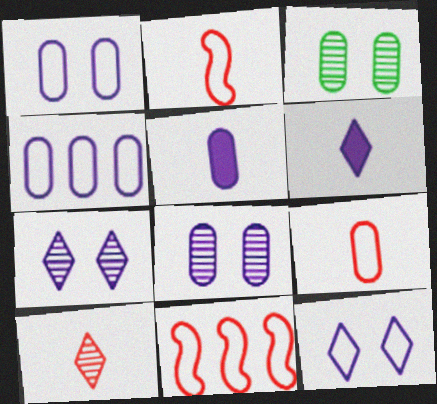[[3, 6, 11], 
[4, 5, 8]]